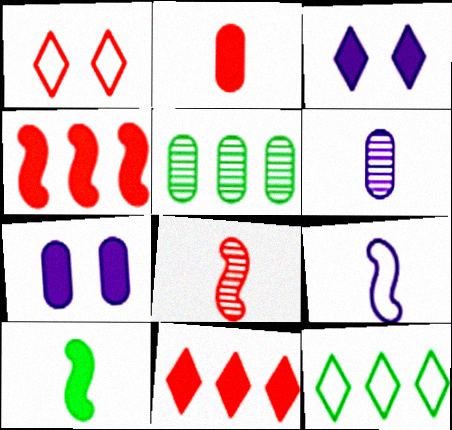[[7, 8, 12], 
[7, 10, 11], 
[8, 9, 10]]